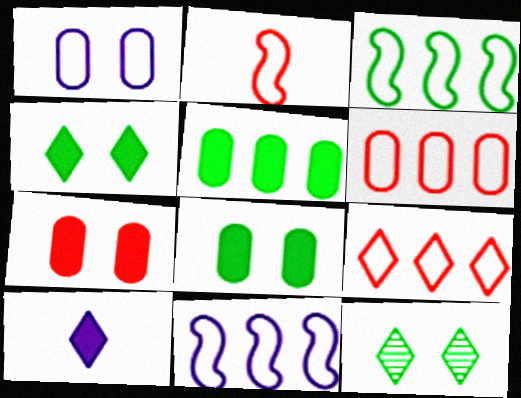[[9, 10, 12]]